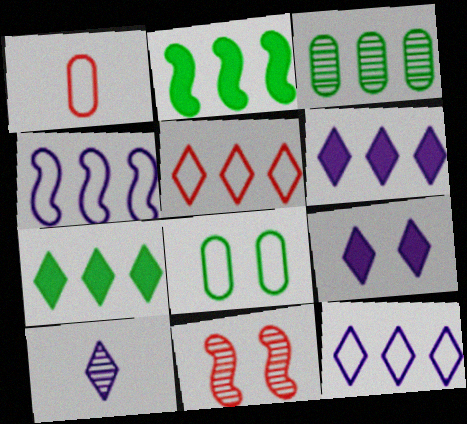[[3, 10, 11], 
[8, 9, 11], 
[9, 10, 12]]